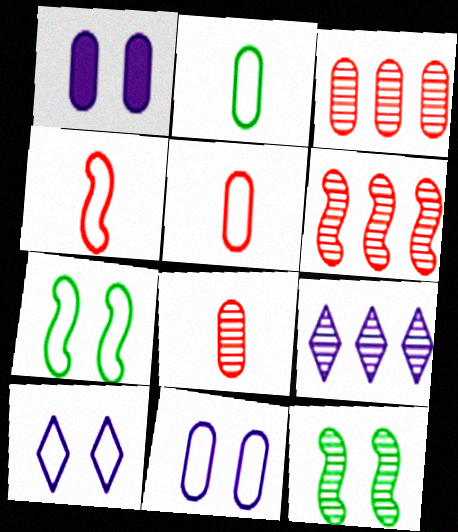[[1, 2, 3], 
[8, 9, 12]]